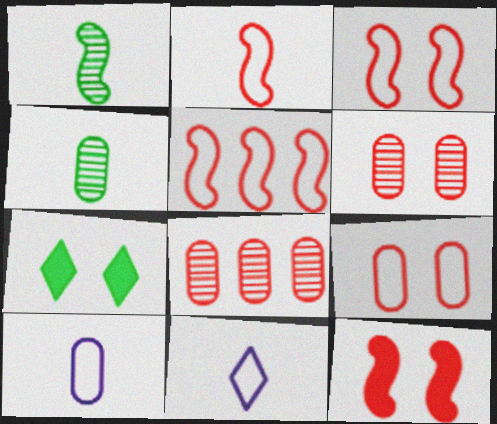[[2, 3, 5]]